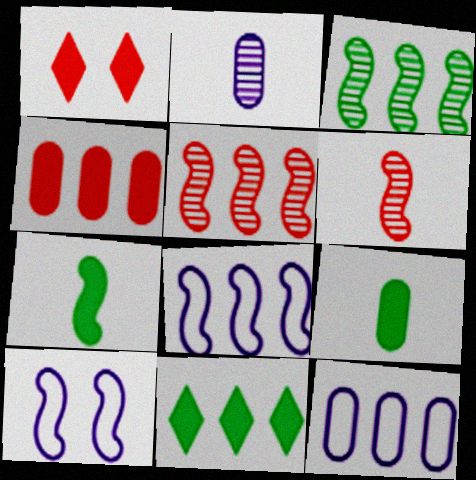[[5, 7, 10], 
[5, 11, 12]]